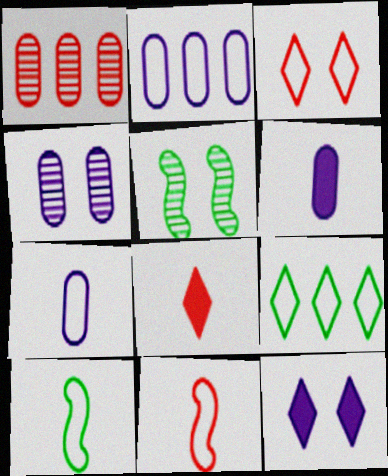[[1, 10, 12], 
[2, 3, 10], 
[2, 4, 6], 
[2, 5, 8]]